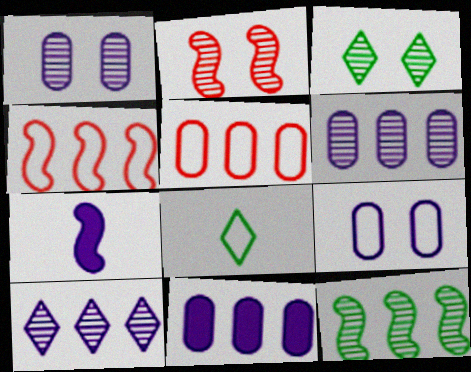[[1, 2, 3], 
[2, 8, 11], 
[3, 5, 7], 
[4, 8, 9], 
[7, 9, 10]]